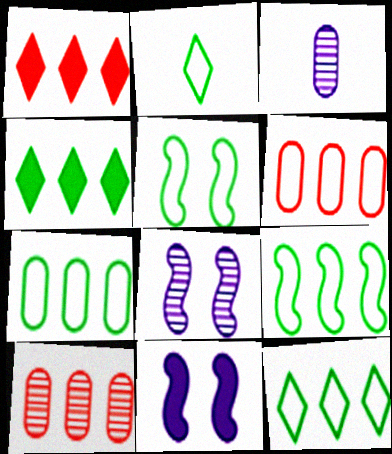[[1, 3, 5], 
[2, 5, 7], 
[2, 10, 11], 
[7, 9, 12]]